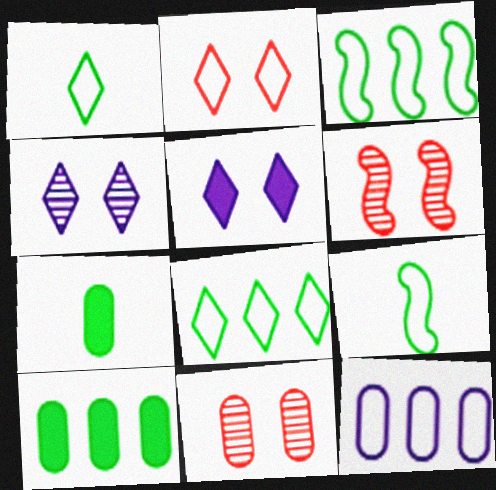[[2, 9, 12], 
[7, 11, 12]]